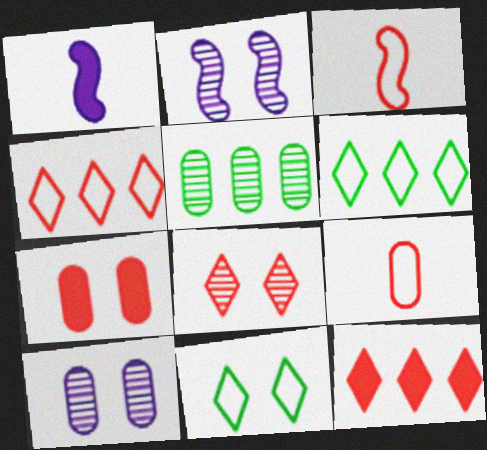[[2, 7, 11]]